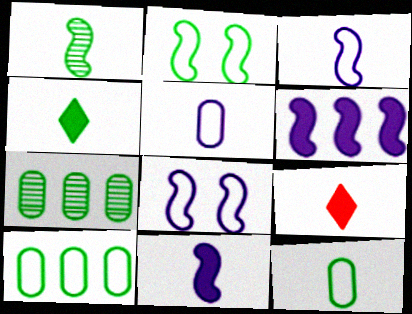[[1, 4, 12], 
[1, 5, 9], 
[2, 4, 7], 
[7, 8, 9]]